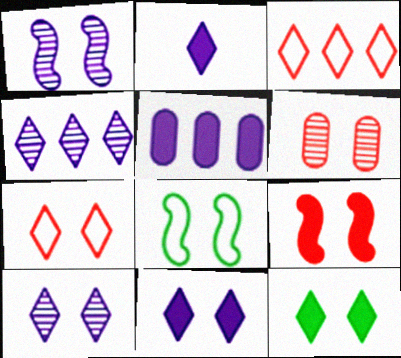[[1, 8, 9], 
[6, 7, 9], 
[6, 8, 11], 
[7, 10, 12]]